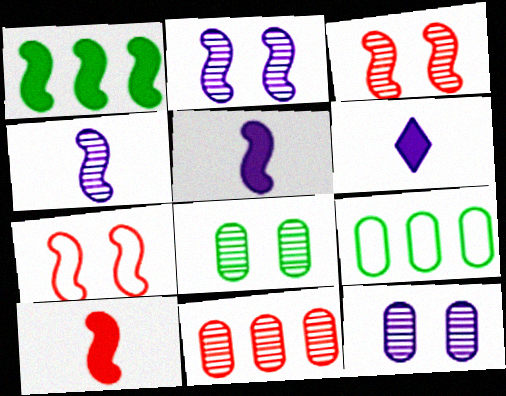[[1, 4, 7], 
[3, 6, 9]]